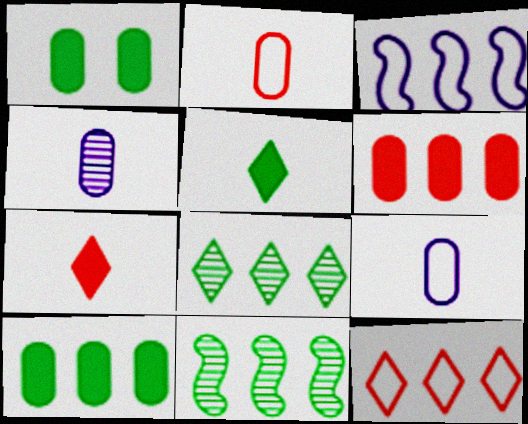[[3, 6, 8]]